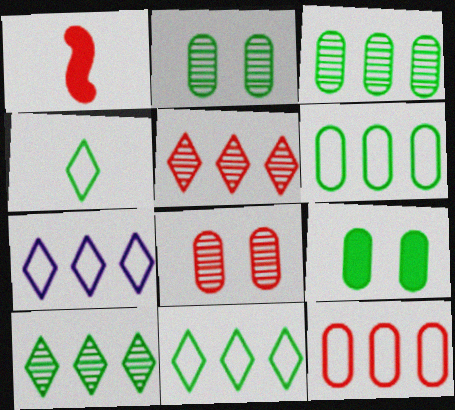[[1, 2, 7]]